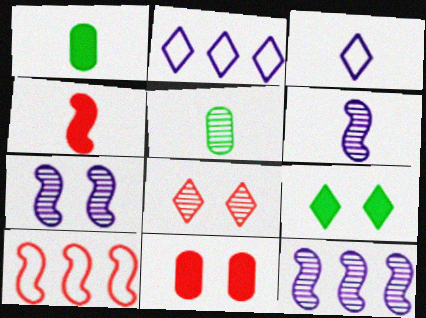[[3, 4, 5], 
[5, 8, 12], 
[6, 7, 12]]